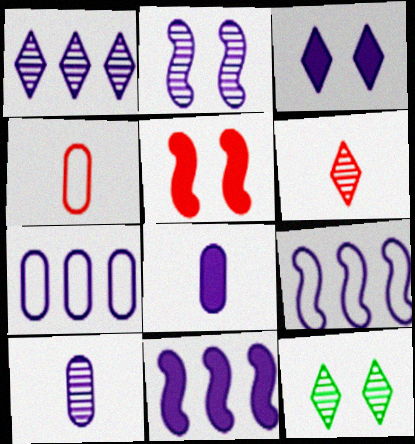[[1, 2, 10], 
[1, 6, 12], 
[1, 7, 11], 
[3, 8, 11], 
[3, 9, 10], 
[4, 11, 12]]